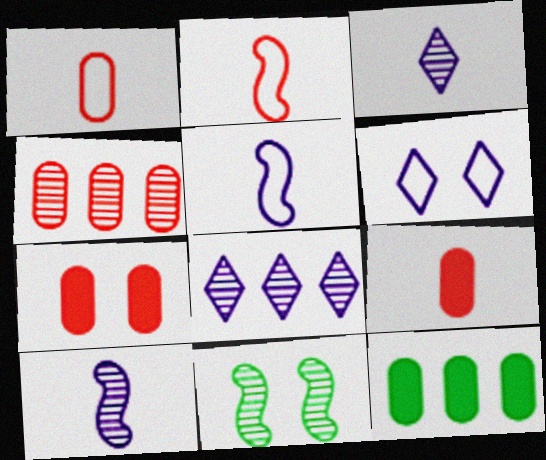[[1, 4, 7], 
[3, 4, 11], 
[6, 7, 11]]